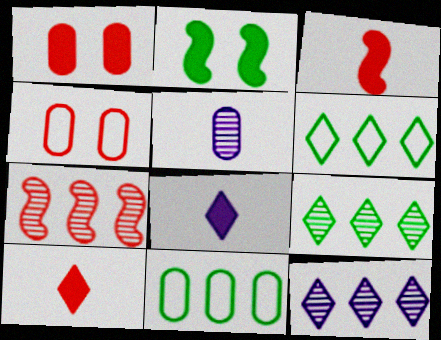[[1, 5, 11], 
[4, 7, 10]]